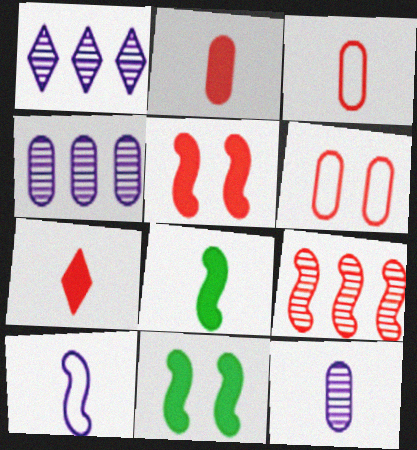[[1, 3, 11], 
[1, 6, 8], 
[6, 7, 9], 
[9, 10, 11]]